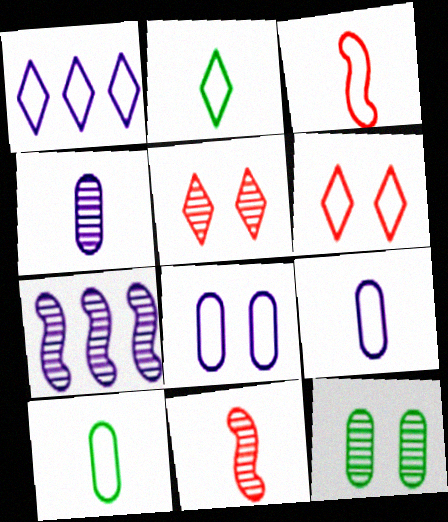[[1, 2, 6], 
[2, 3, 9]]